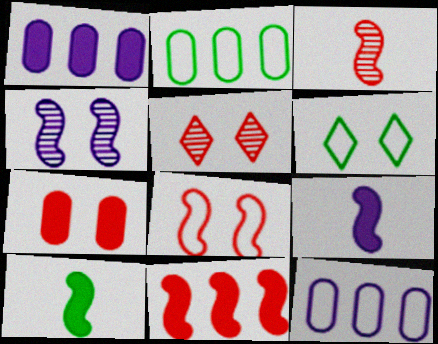[[1, 3, 6], 
[2, 5, 9], 
[3, 8, 11], 
[4, 6, 7], 
[5, 7, 8], 
[5, 10, 12]]